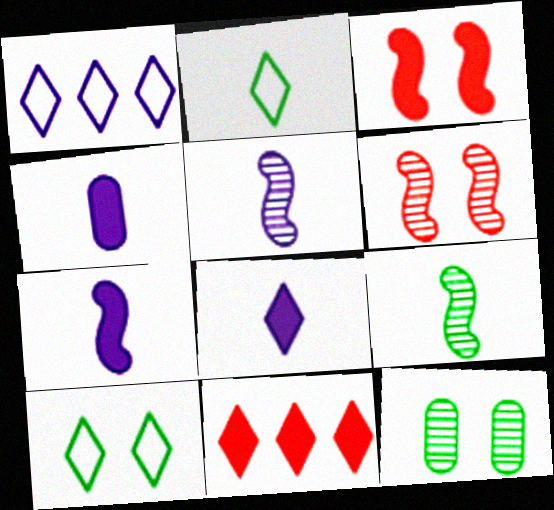[[4, 7, 8]]